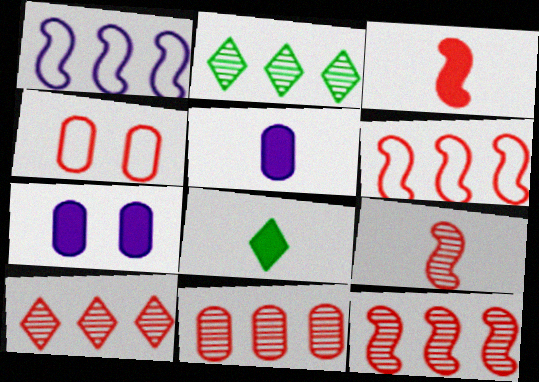[[3, 4, 10], 
[3, 5, 8], 
[10, 11, 12]]